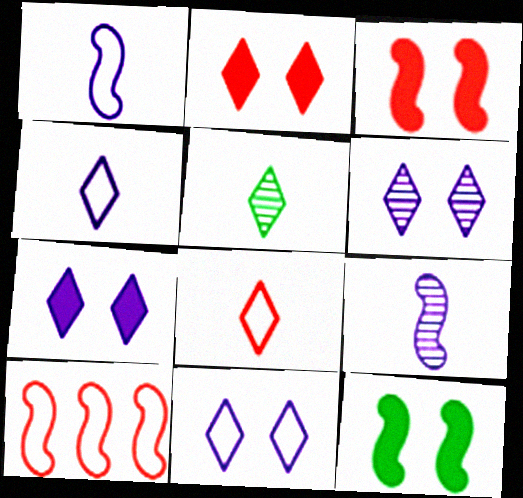[[6, 7, 11], 
[9, 10, 12]]